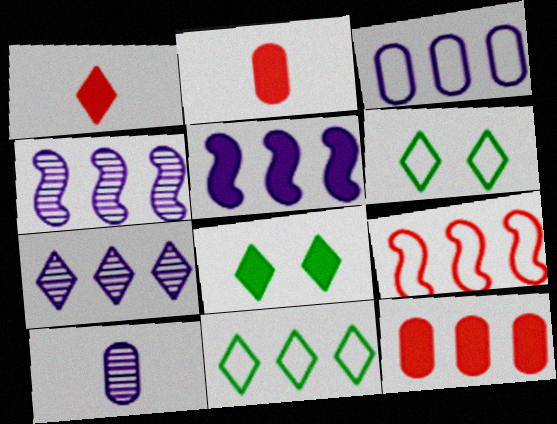[[1, 6, 7], 
[2, 4, 6], 
[2, 5, 8], 
[3, 5, 7], 
[3, 9, 11], 
[4, 11, 12], 
[8, 9, 10]]